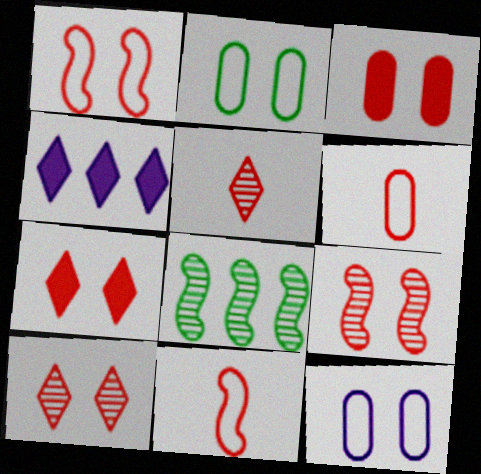[[1, 3, 10]]